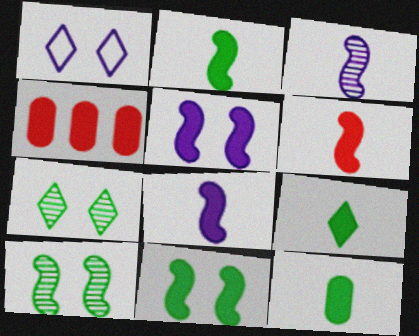[[2, 6, 8], 
[2, 9, 12], 
[4, 5, 9]]